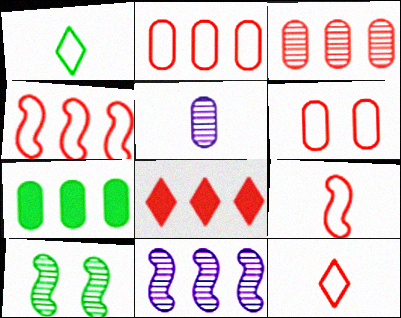[[1, 7, 10], 
[3, 4, 8], 
[4, 6, 12], 
[5, 6, 7]]